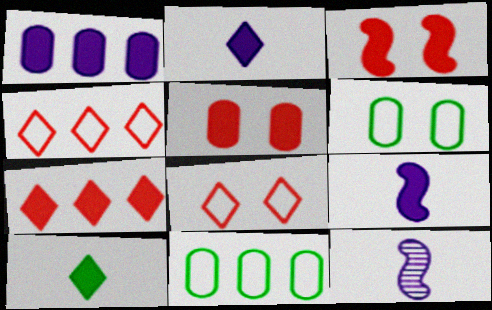[[1, 3, 10], 
[6, 7, 12]]